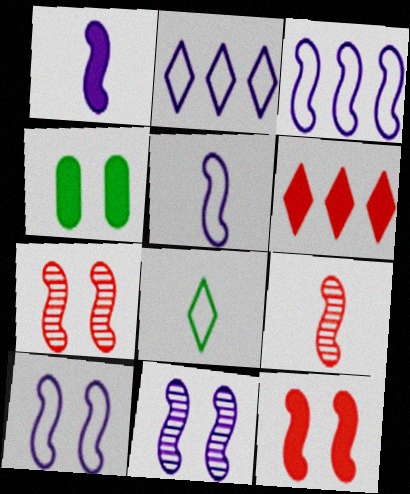[[1, 3, 11], 
[1, 4, 6], 
[2, 4, 9], 
[3, 5, 10]]